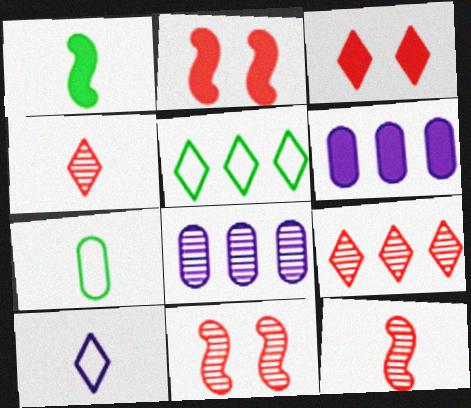[[1, 3, 6]]